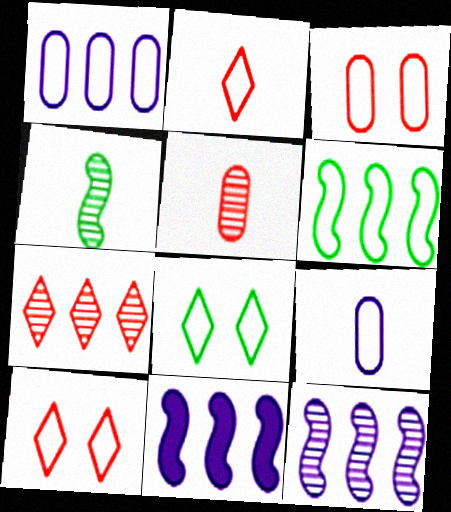[[5, 8, 11], 
[6, 9, 10]]